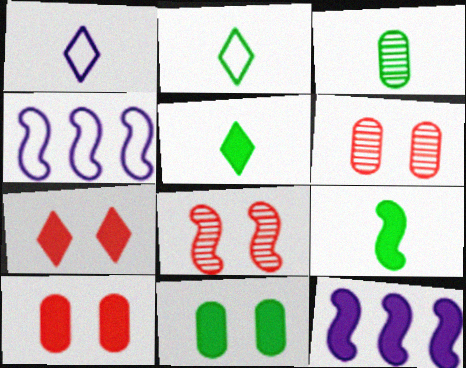[[2, 3, 9], 
[2, 6, 12], 
[3, 4, 7], 
[4, 5, 6], 
[4, 8, 9], 
[5, 10, 12]]